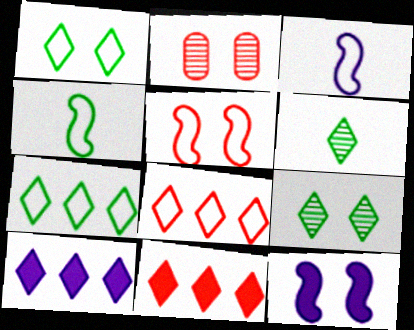[[1, 2, 12], 
[2, 4, 10]]